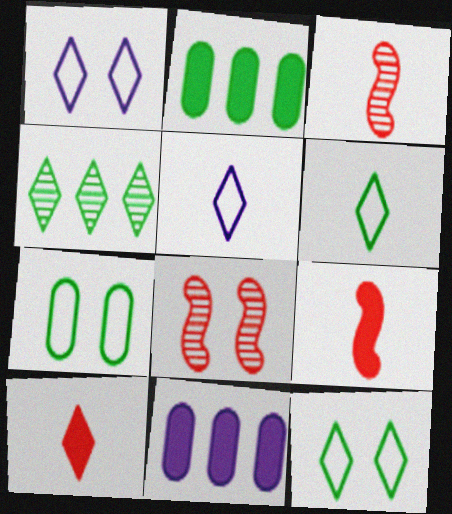[[1, 2, 3], 
[1, 4, 10], 
[2, 5, 8], 
[3, 11, 12], 
[6, 8, 11]]